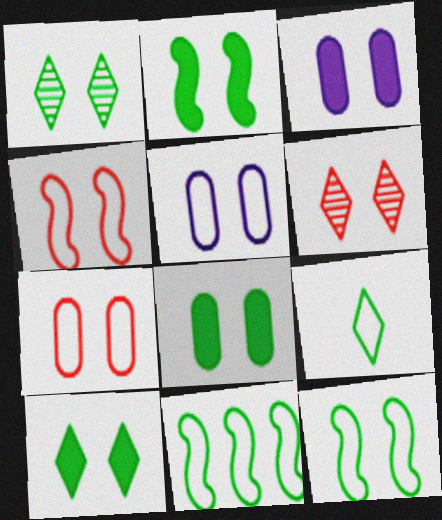[[1, 3, 4], 
[1, 8, 12], 
[2, 5, 6], 
[2, 8, 10], 
[3, 6, 12]]